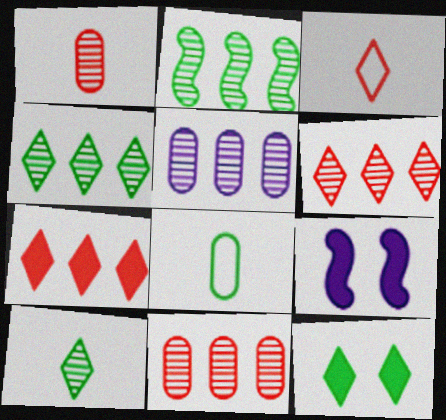[[2, 5, 6], 
[2, 8, 12], 
[6, 8, 9]]